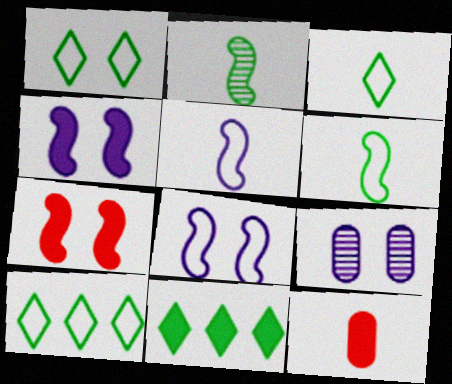[[1, 3, 10], 
[1, 7, 9], 
[4, 11, 12]]